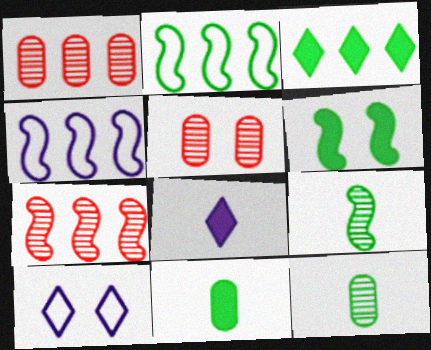[[1, 3, 4], 
[2, 5, 8], 
[2, 6, 9], 
[3, 6, 11], 
[5, 6, 10], 
[7, 10, 11]]